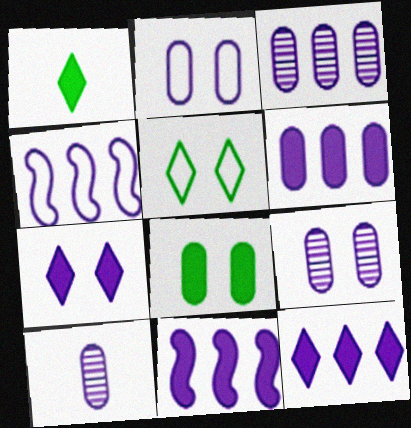[[2, 6, 10], 
[3, 4, 12], 
[3, 9, 10], 
[4, 7, 10], 
[6, 11, 12]]